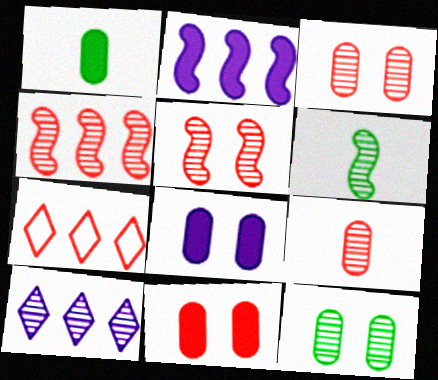[[3, 6, 10], 
[6, 7, 8]]